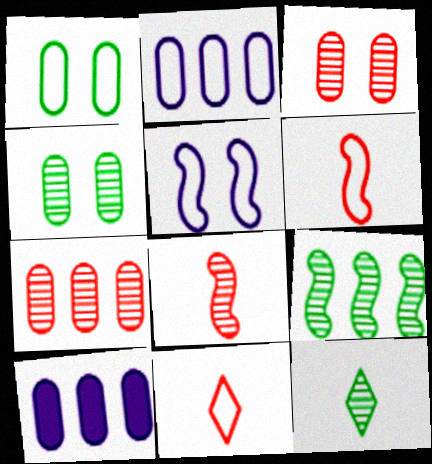[[4, 9, 12]]